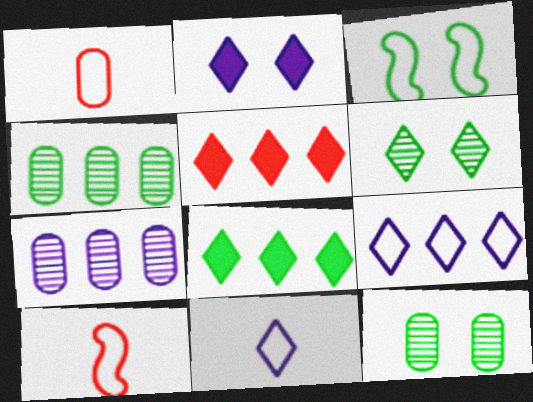[[1, 3, 9], 
[2, 4, 10], 
[5, 6, 11]]